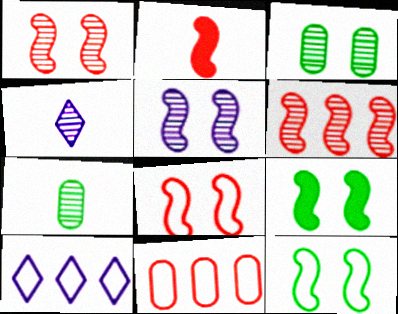[[2, 3, 10], 
[2, 6, 8], 
[3, 4, 6], 
[4, 9, 11], 
[5, 8, 9]]